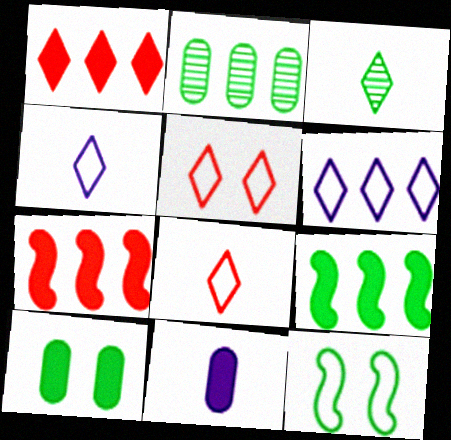[[2, 6, 7]]